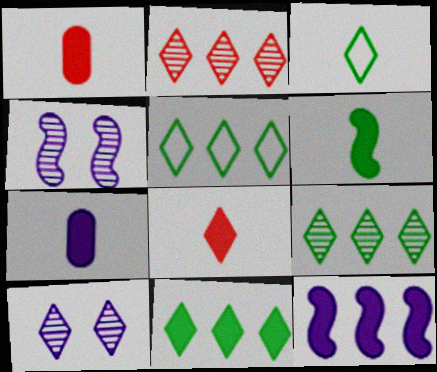[[1, 4, 5], 
[5, 8, 10], 
[5, 9, 11], 
[6, 7, 8]]